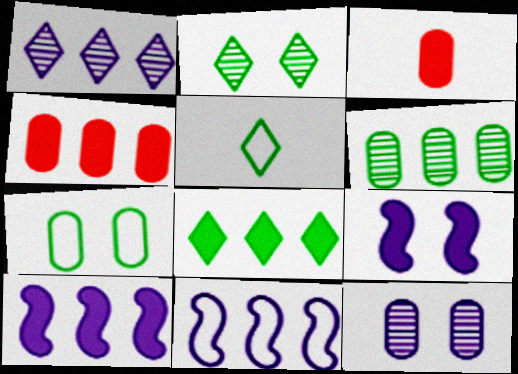[[2, 3, 11], 
[2, 5, 8], 
[3, 8, 9], 
[4, 8, 10]]